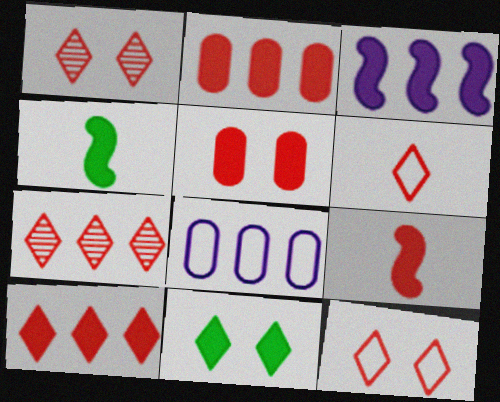[[1, 4, 8], 
[1, 6, 10], 
[5, 9, 10]]